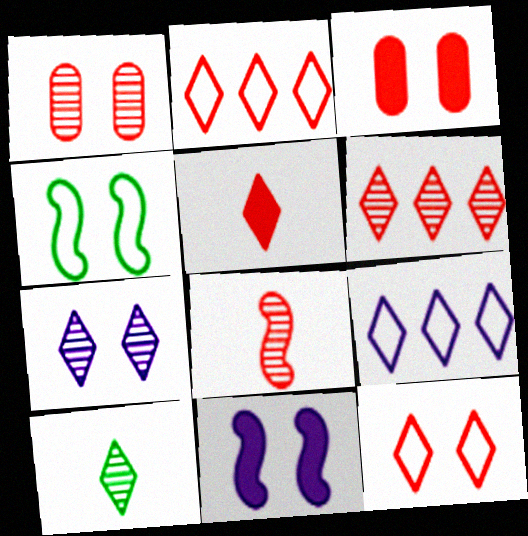[[1, 6, 8], 
[2, 3, 8], 
[3, 4, 7], 
[5, 6, 12], 
[6, 7, 10]]